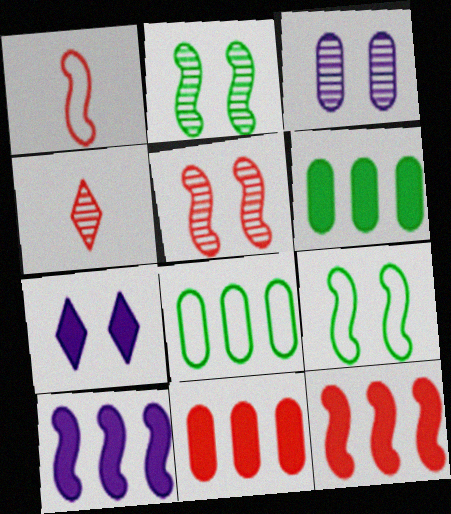[[1, 2, 10], 
[1, 5, 12]]